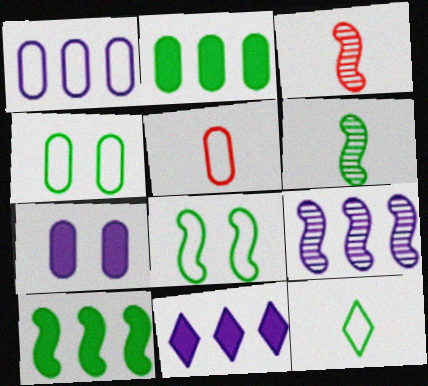[[1, 4, 5], 
[1, 9, 11], 
[3, 4, 11], 
[6, 8, 10]]